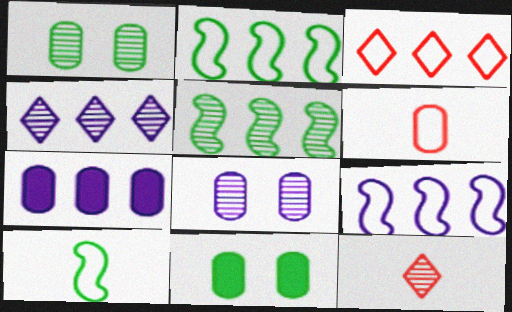[[1, 6, 7], 
[3, 5, 7], 
[4, 7, 9], 
[5, 8, 12], 
[9, 11, 12]]